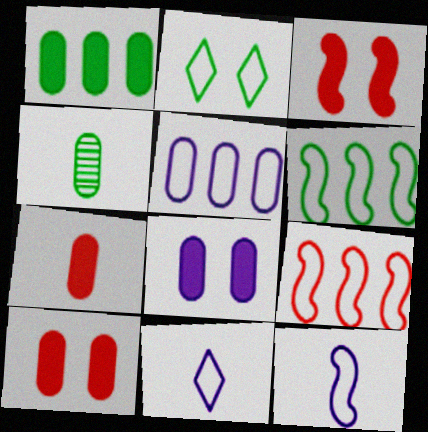[[1, 7, 8], 
[4, 5, 10]]